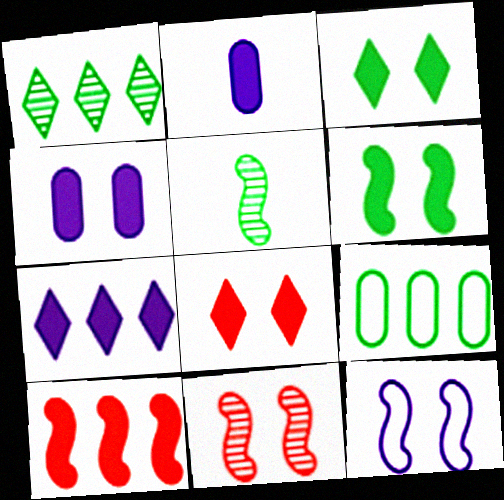[[2, 3, 10], 
[3, 5, 9], 
[4, 6, 8], 
[5, 10, 12], 
[6, 11, 12]]